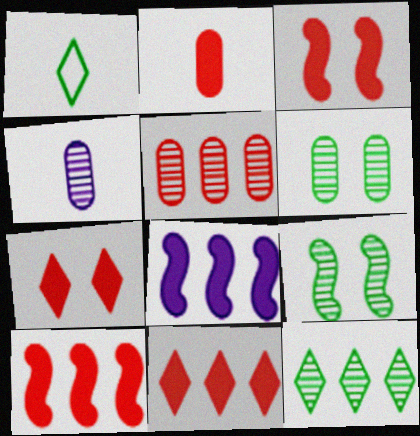[[2, 3, 11], 
[2, 7, 10], 
[4, 5, 6]]